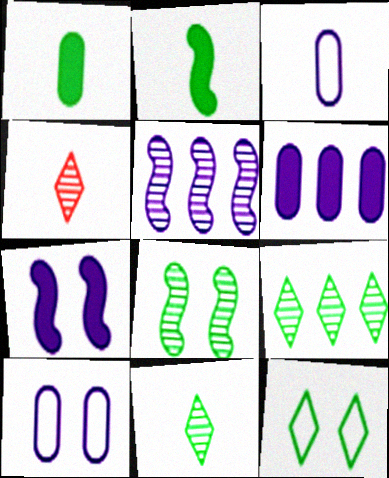[[2, 3, 4]]